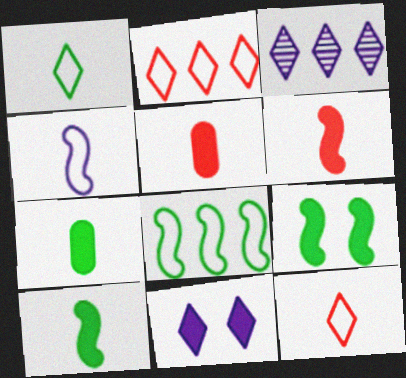[]